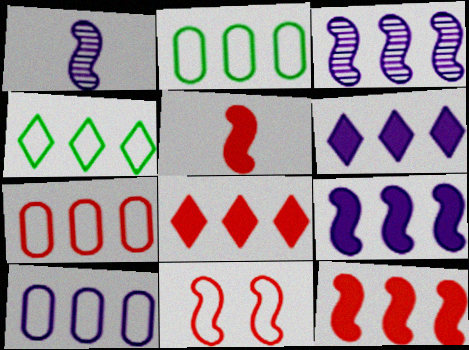[[2, 3, 8], 
[2, 7, 10], 
[3, 6, 10]]